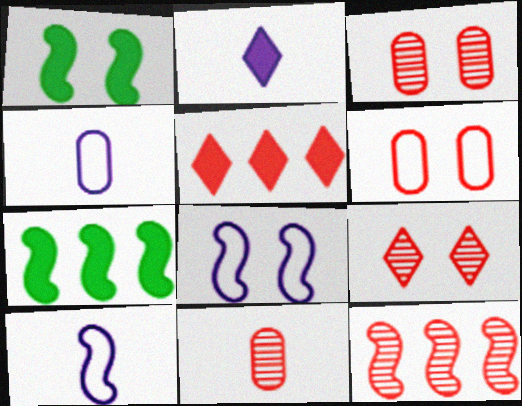[[1, 10, 12], 
[4, 7, 9], 
[9, 11, 12]]